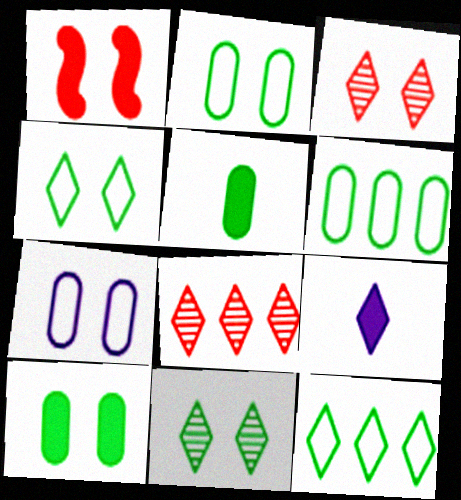[[1, 7, 11], 
[3, 9, 12], 
[4, 8, 9]]